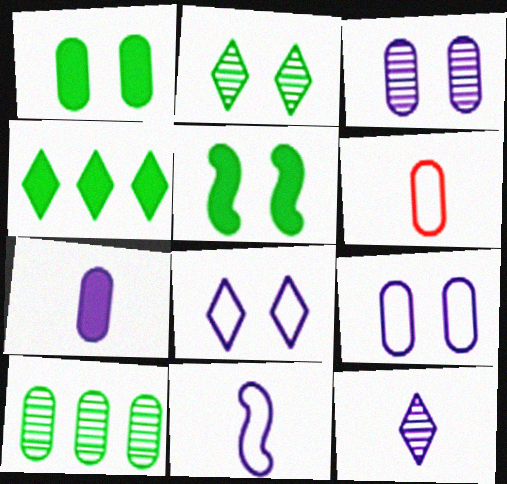[[7, 11, 12]]